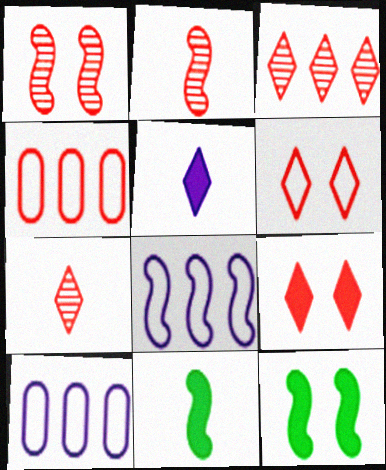[[1, 8, 11], 
[2, 4, 9], 
[2, 8, 12], 
[7, 10, 12]]